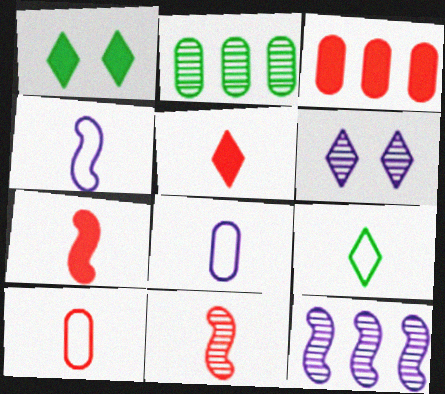[[1, 10, 12], 
[2, 6, 11], 
[4, 9, 10], 
[5, 10, 11]]